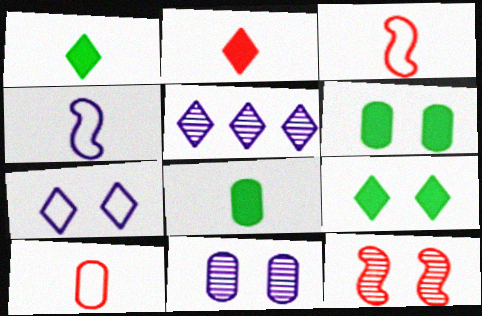[[3, 5, 6], 
[6, 7, 12]]